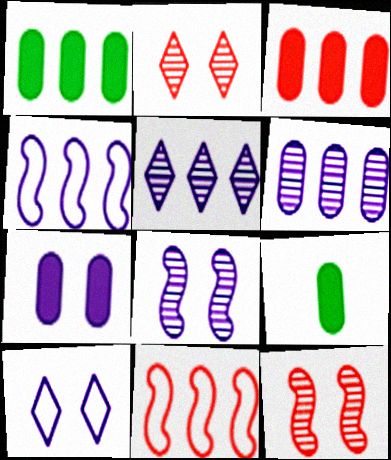[[1, 5, 11], 
[2, 4, 9], 
[3, 7, 9], 
[7, 8, 10]]